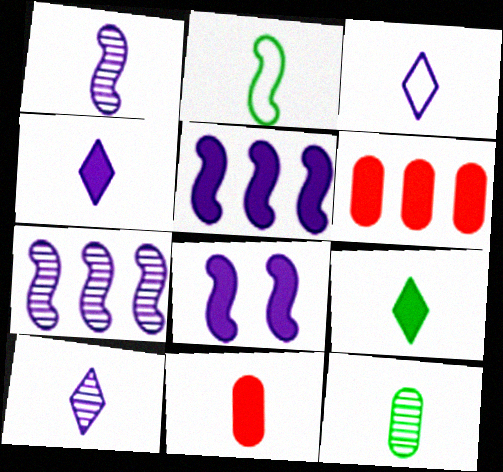[[2, 9, 12], 
[2, 10, 11], 
[3, 4, 10], 
[6, 8, 9]]